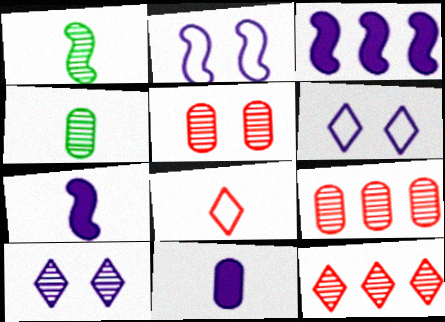[[1, 8, 11], 
[1, 9, 10], 
[4, 7, 8]]